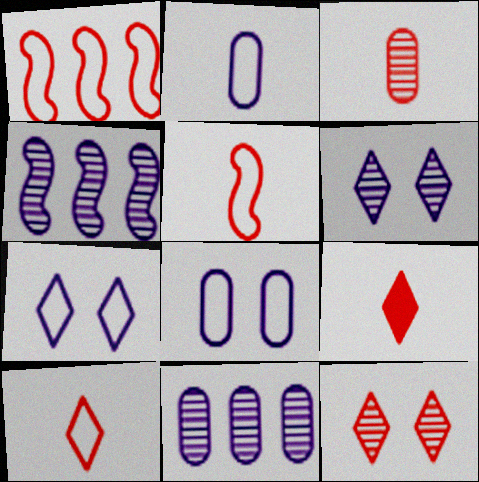[[3, 5, 9]]